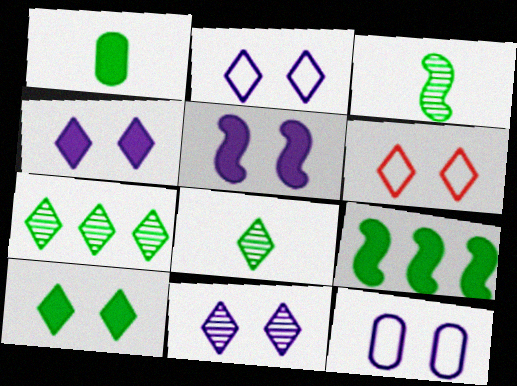[[1, 9, 10], 
[2, 4, 11], 
[5, 11, 12], 
[6, 10, 11]]